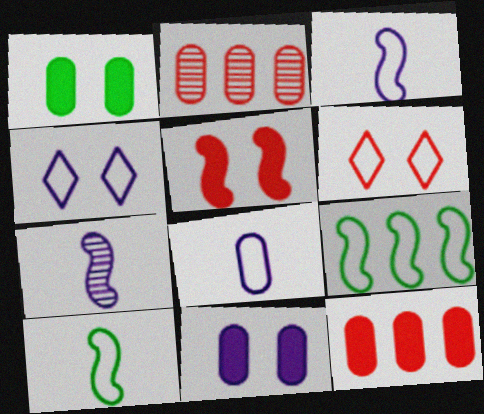[[1, 2, 8], 
[5, 7, 9], 
[6, 8, 9]]